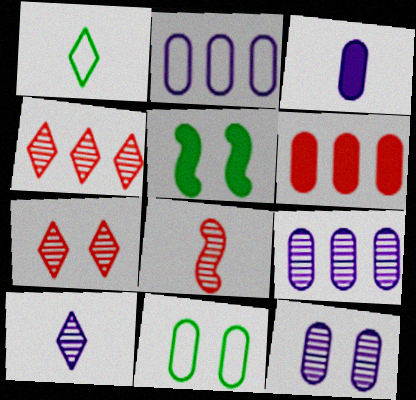[[1, 3, 8], 
[2, 3, 12]]